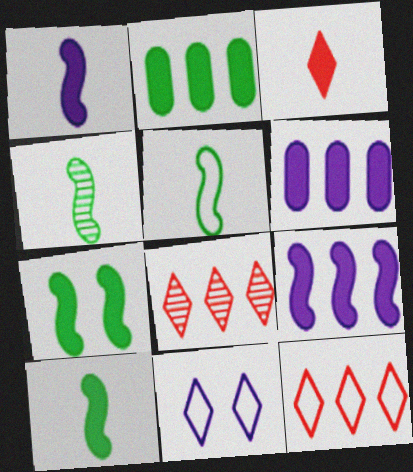[[3, 6, 7], 
[4, 5, 10]]